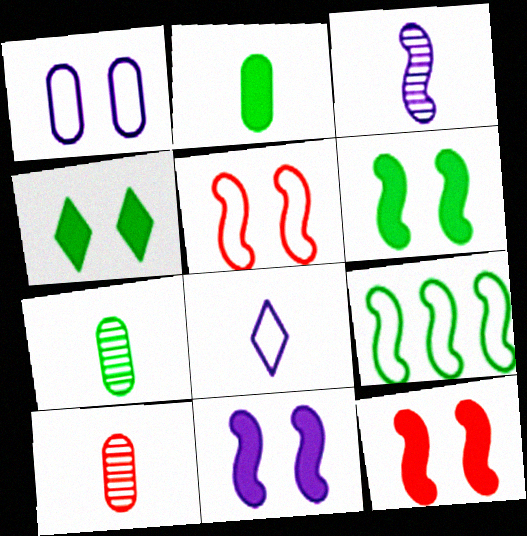[[3, 9, 12], 
[4, 7, 9], 
[6, 11, 12]]